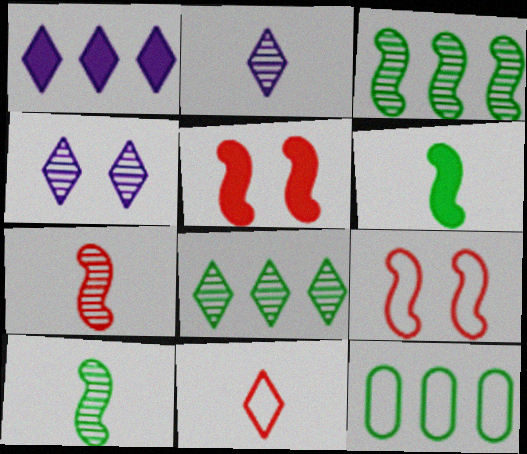[[2, 5, 12]]